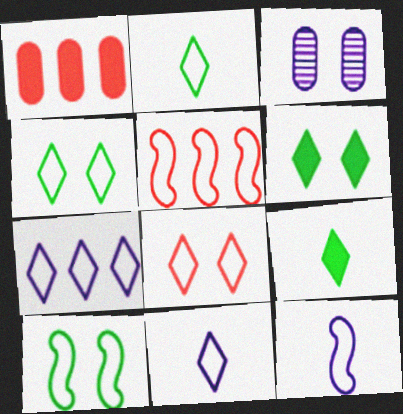[[2, 7, 8], 
[3, 5, 9], 
[5, 10, 12]]